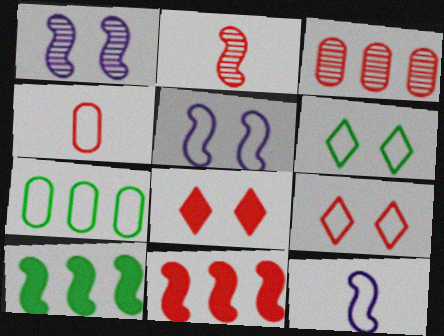[[2, 5, 10], 
[7, 9, 12]]